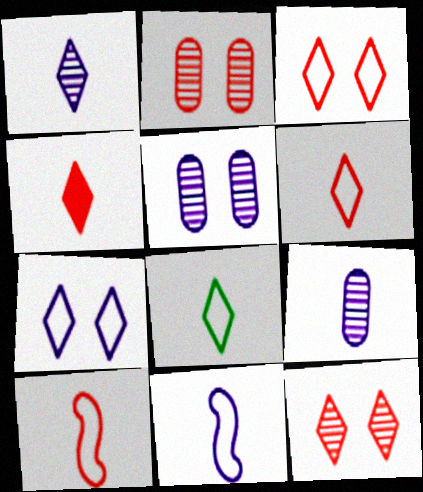[[1, 4, 8]]